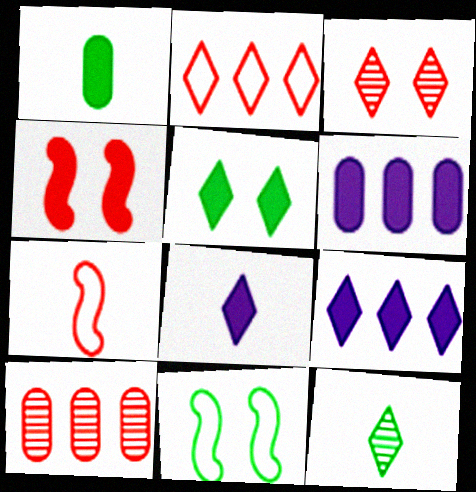[[1, 4, 9], 
[8, 10, 11]]